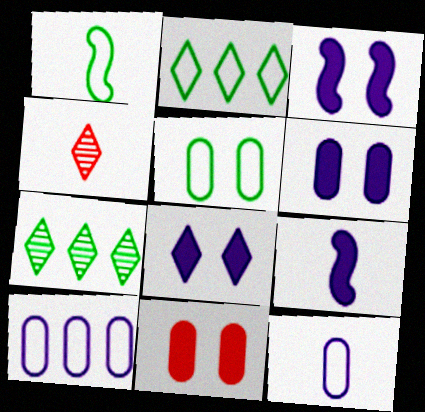[[1, 2, 5], 
[2, 4, 8], 
[3, 6, 8]]